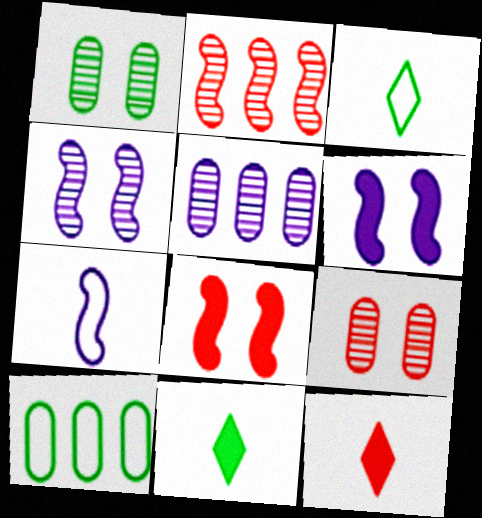[[3, 5, 8], 
[4, 10, 12]]